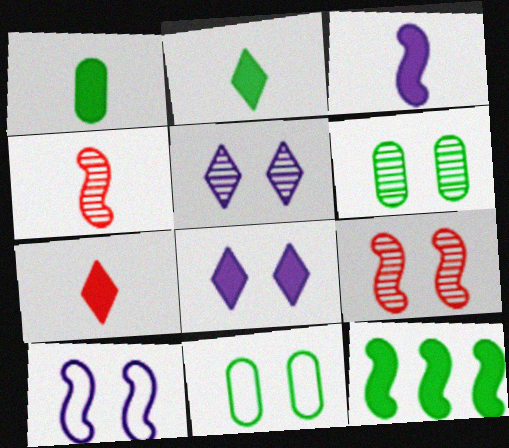[[1, 3, 7], 
[4, 10, 12], 
[5, 6, 9], 
[8, 9, 11]]